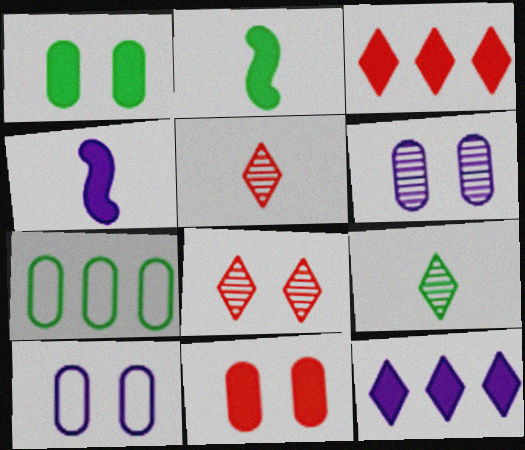[[1, 3, 4], 
[2, 11, 12], 
[4, 7, 8]]